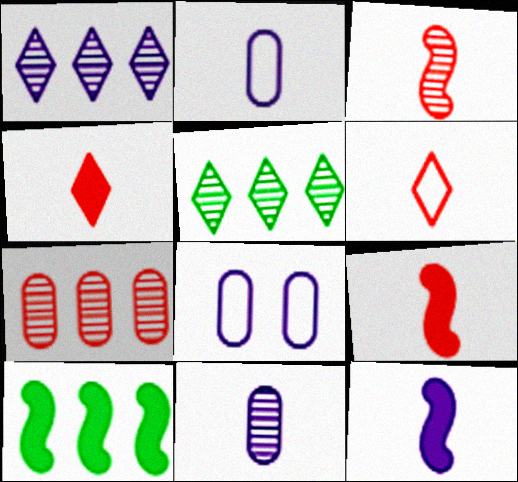[[1, 8, 12], 
[5, 8, 9]]